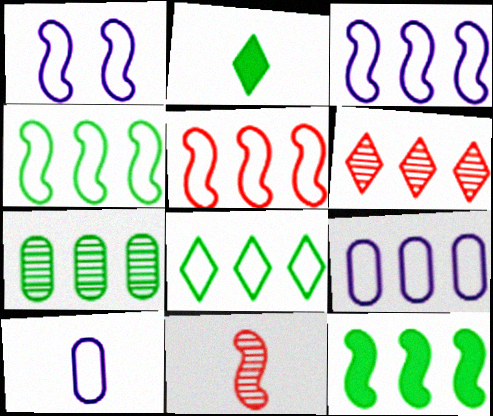[[1, 11, 12], 
[2, 10, 11], 
[3, 4, 5], 
[5, 8, 9], 
[6, 9, 12], 
[7, 8, 12]]